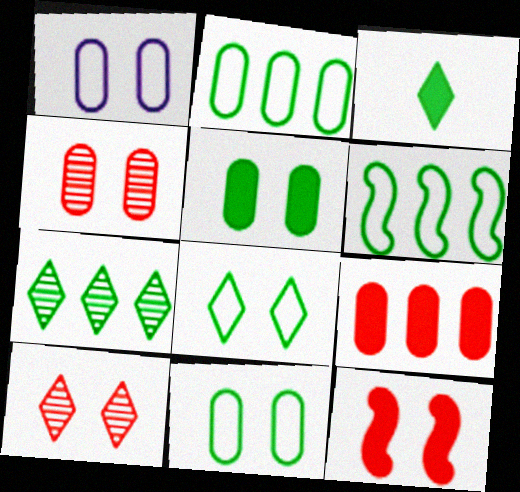[[1, 4, 5], 
[3, 7, 8]]